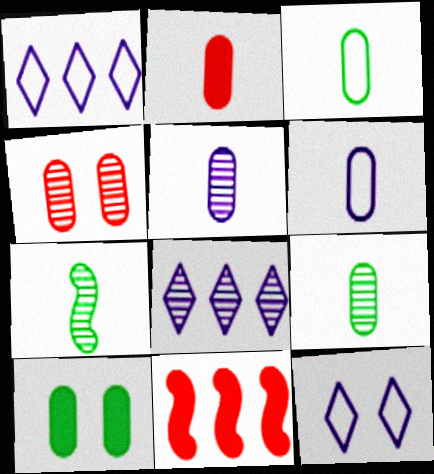[[2, 3, 5], 
[2, 6, 9], 
[4, 7, 8], 
[9, 11, 12]]